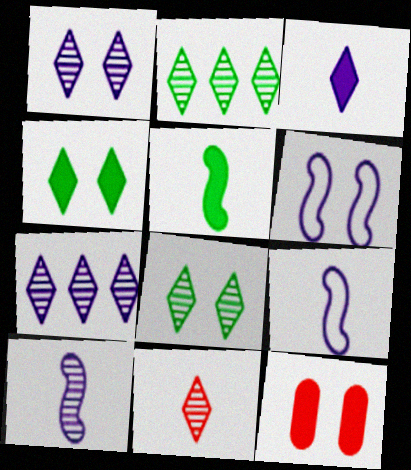[[1, 2, 11], 
[2, 9, 12], 
[6, 8, 12], 
[7, 8, 11]]